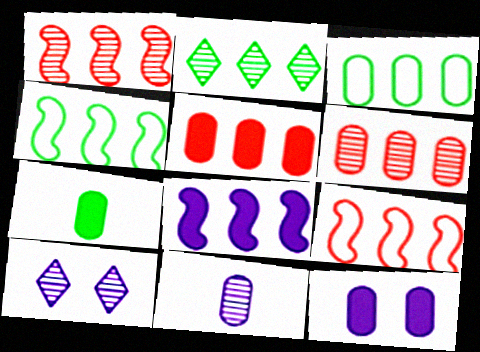[[1, 4, 8], 
[5, 7, 12], 
[7, 9, 10]]